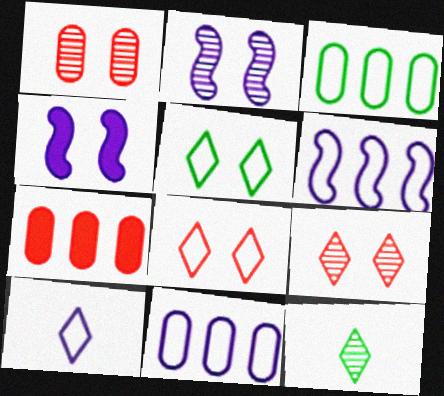[[1, 4, 5]]